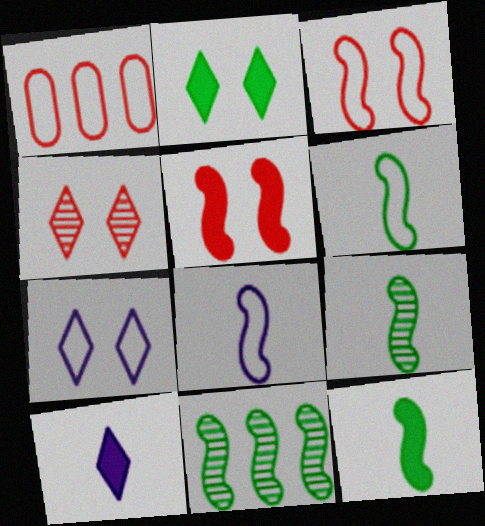[[1, 6, 7], 
[2, 4, 7], 
[5, 8, 11], 
[6, 9, 12]]